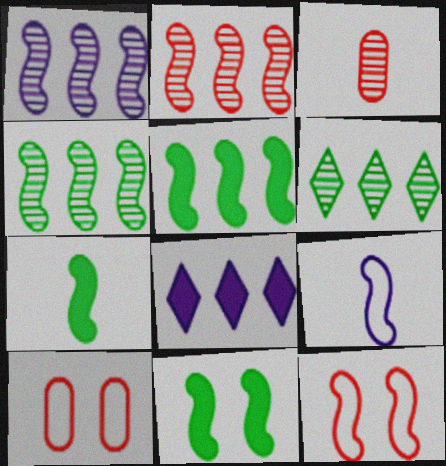[[1, 2, 4], 
[1, 7, 12], 
[2, 9, 11], 
[5, 7, 11]]